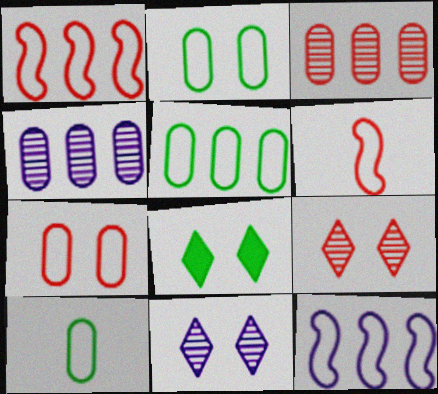[[2, 5, 10], 
[4, 6, 8]]